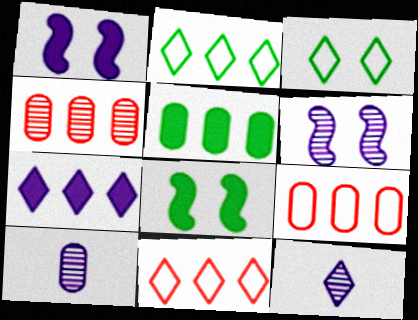[[8, 9, 12], 
[8, 10, 11]]